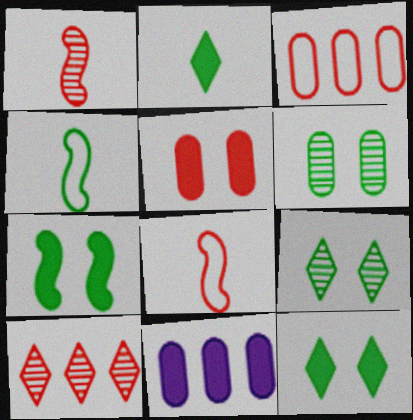[[5, 8, 10], 
[8, 9, 11]]